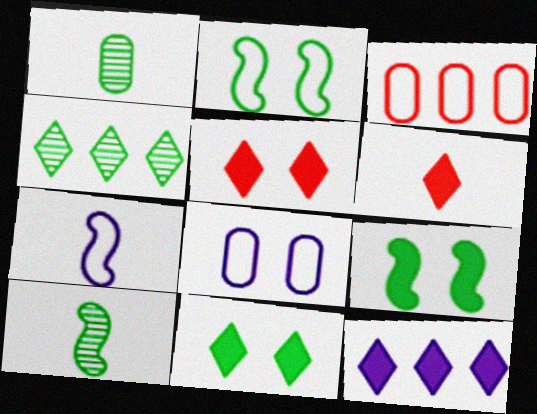[[1, 6, 7], 
[6, 11, 12]]